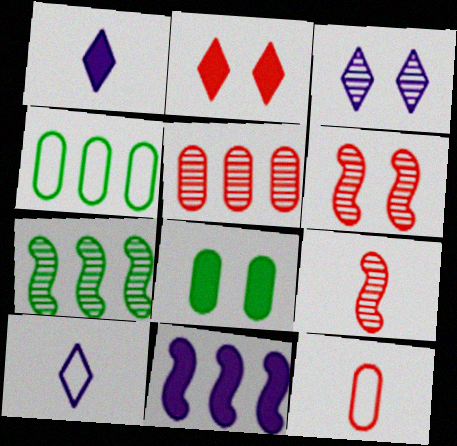[[1, 4, 6]]